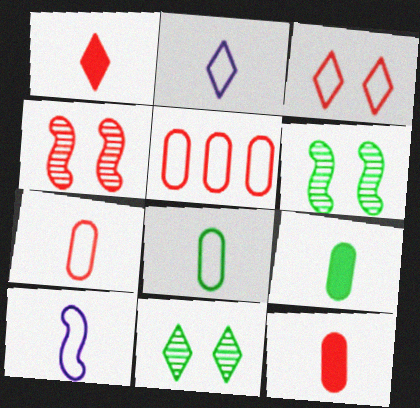[[1, 4, 5]]